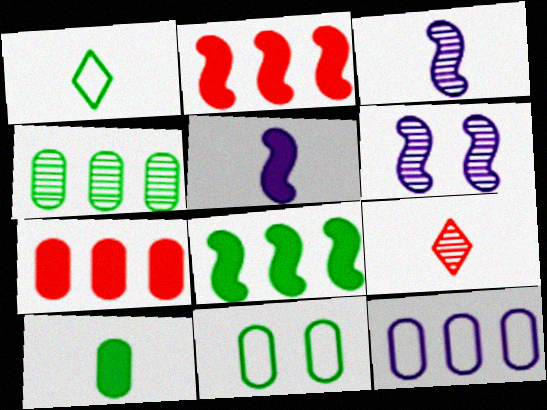[[1, 6, 7], 
[4, 6, 9], 
[4, 7, 12], 
[4, 10, 11]]